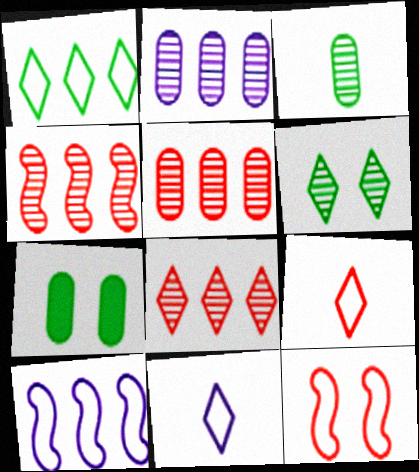[[4, 5, 8], 
[4, 7, 11]]